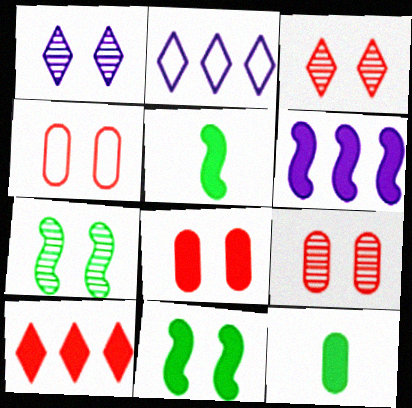[[1, 4, 11], 
[1, 7, 9], 
[2, 5, 9], 
[4, 8, 9]]